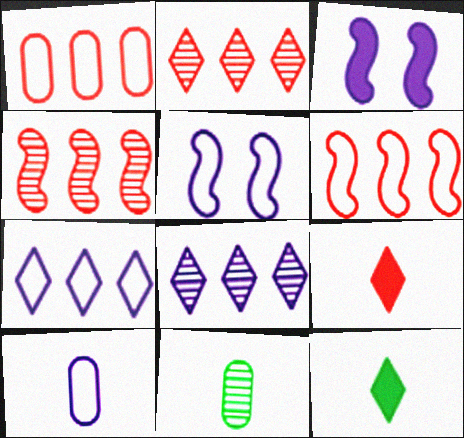[[3, 8, 10], 
[5, 7, 10]]